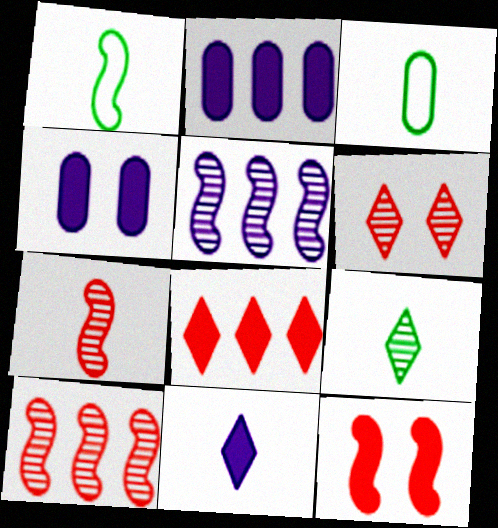[[1, 2, 6], 
[1, 5, 12], 
[3, 7, 11]]